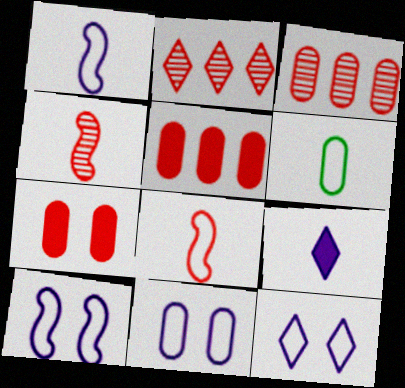[[2, 7, 8], 
[4, 6, 9], 
[10, 11, 12]]